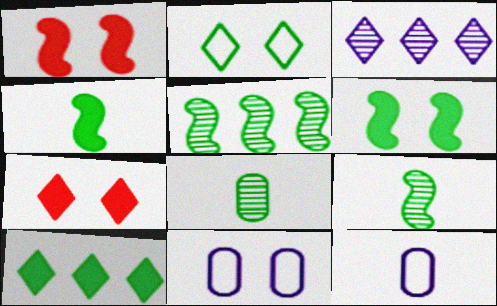[[5, 7, 12]]